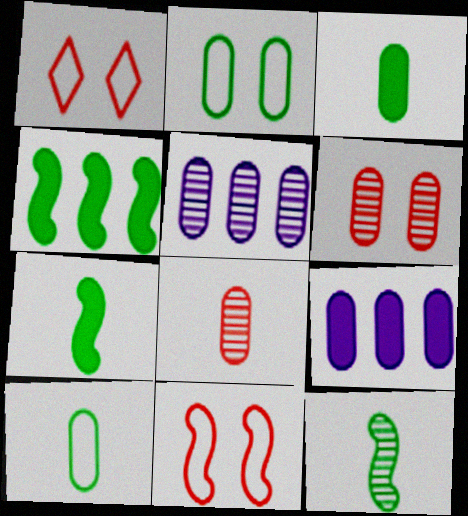[[1, 5, 7], 
[1, 9, 12], 
[2, 8, 9], 
[6, 9, 10]]